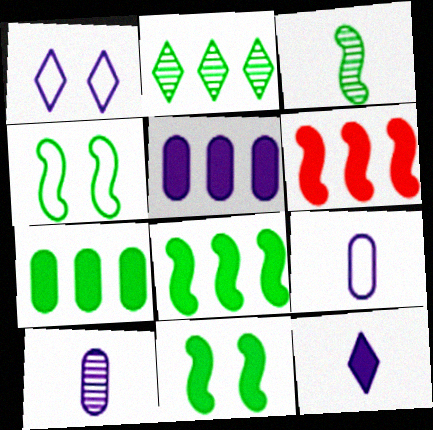[[3, 4, 8]]